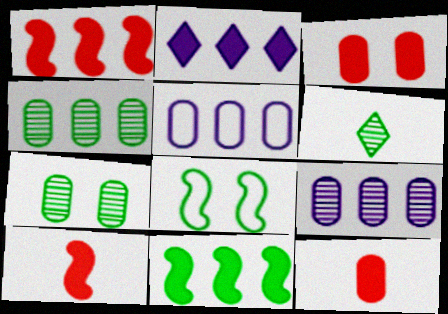[[5, 7, 12]]